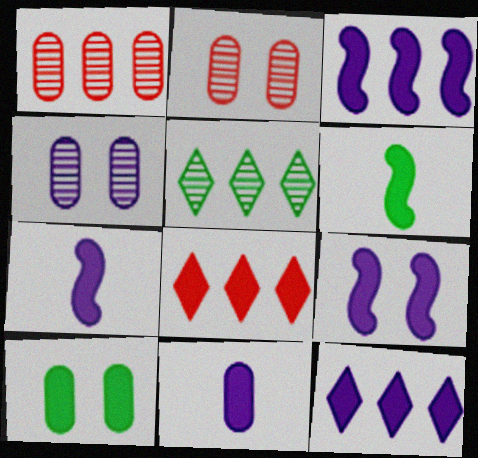[[3, 7, 9], 
[7, 8, 10], 
[9, 11, 12]]